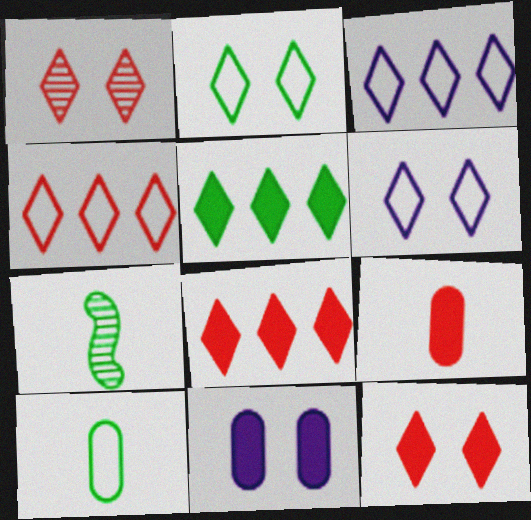[[4, 7, 11]]